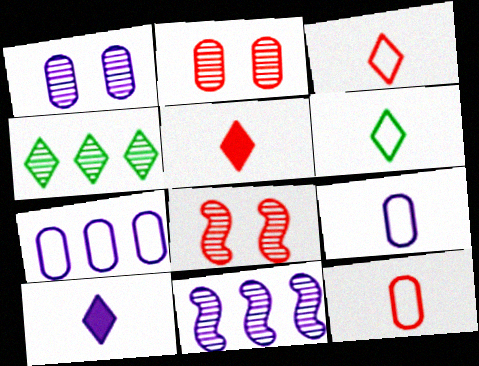[]